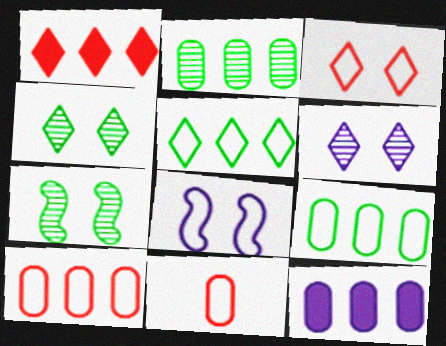[[2, 10, 12], 
[5, 8, 11]]